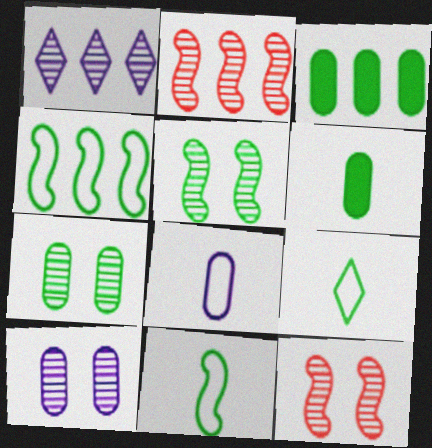[[3, 5, 9]]